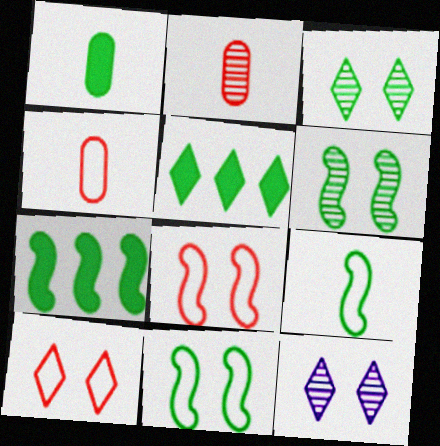[[4, 7, 12], 
[6, 7, 9]]